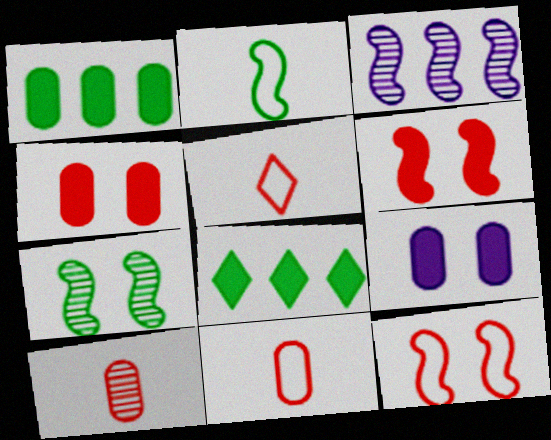[[2, 3, 6]]